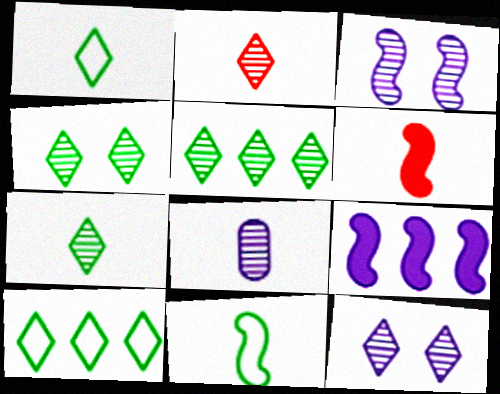[[1, 6, 8], 
[2, 5, 12], 
[4, 5, 7]]